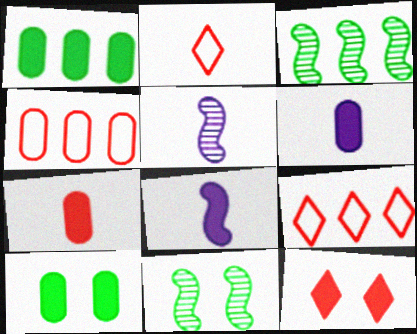[[1, 8, 12], 
[5, 9, 10], 
[6, 9, 11]]